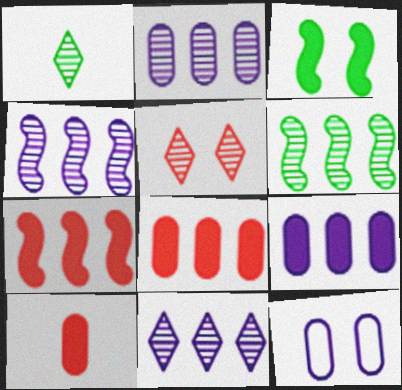[[1, 5, 11], 
[1, 7, 12], 
[2, 4, 11], 
[3, 5, 12]]